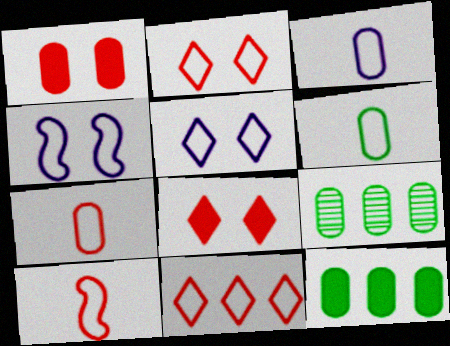[[1, 3, 9], 
[3, 6, 7], 
[4, 6, 11]]